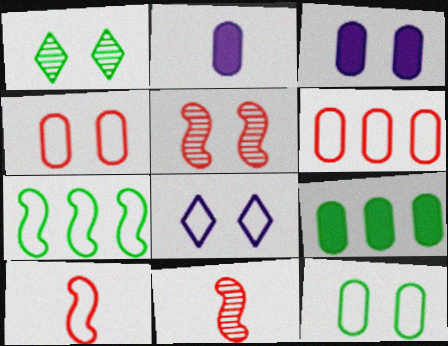[[8, 9, 11]]